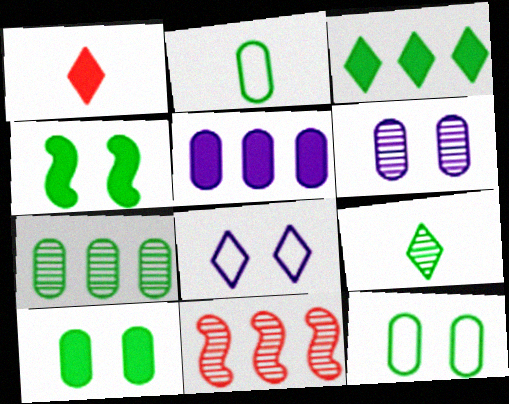[[1, 4, 5], 
[2, 7, 10], 
[6, 9, 11]]